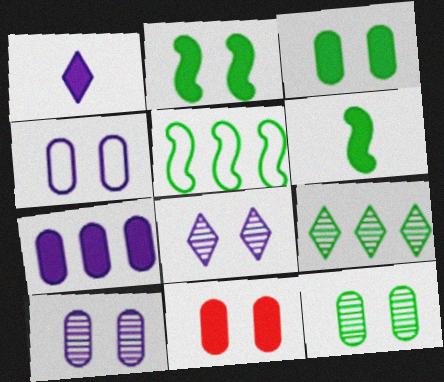[[4, 11, 12]]